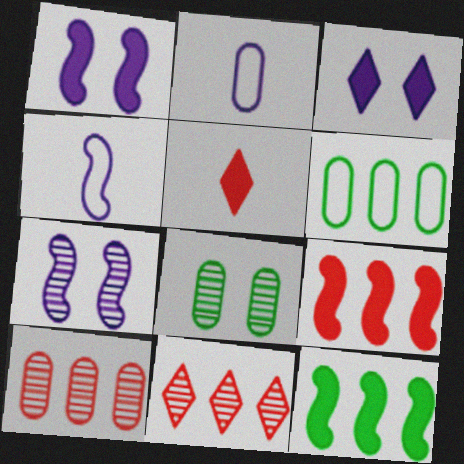[[5, 6, 7]]